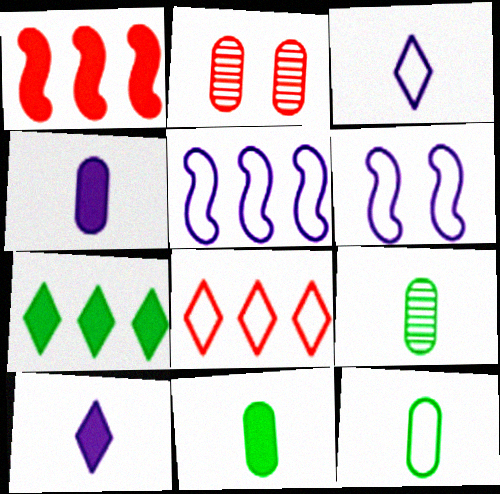[[6, 8, 12], 
[9, 11, 12]]